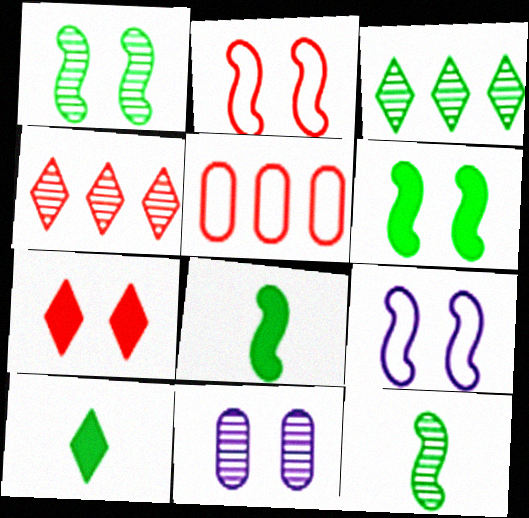[[4, 11, 12]]